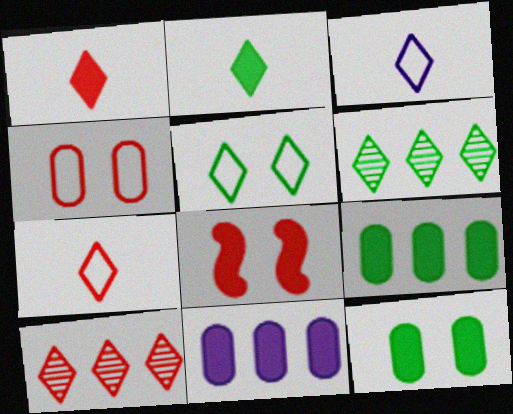[[2, 5, 6], 
[2, 8, 11]]